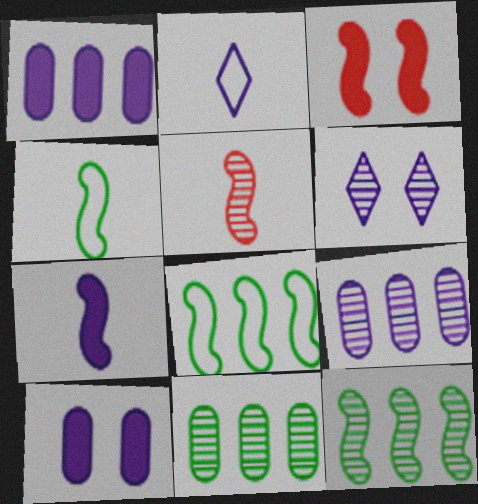[[2, 3, 11], 
[4, 5, 7], 
[5, 6, 11]]